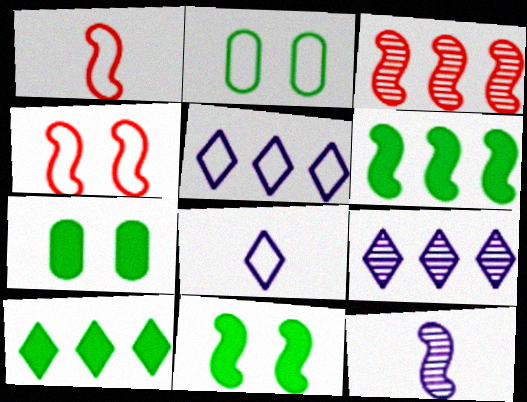[[1, 2, 5], 
[1, 7, 9], 
[3, 7, 8], 
[4, 6, 12]]